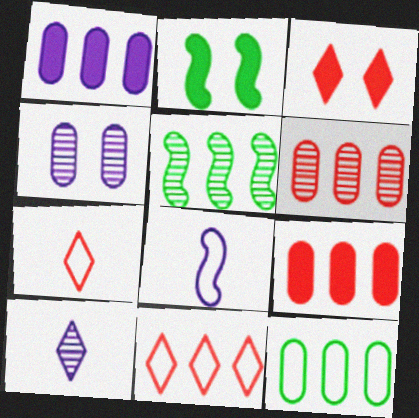[[1, 5, 11], 
[1, 6, 12]]